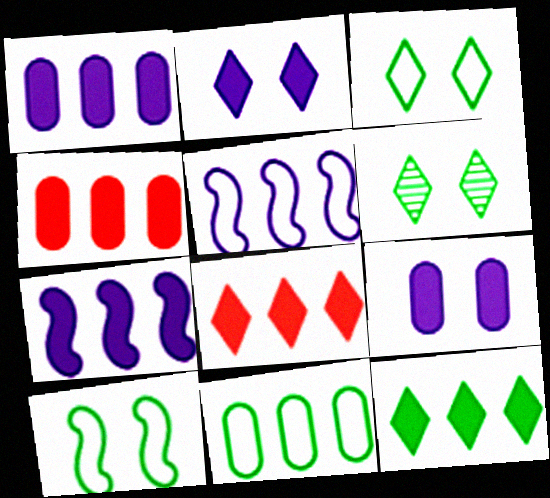[[4, 7, 12]]